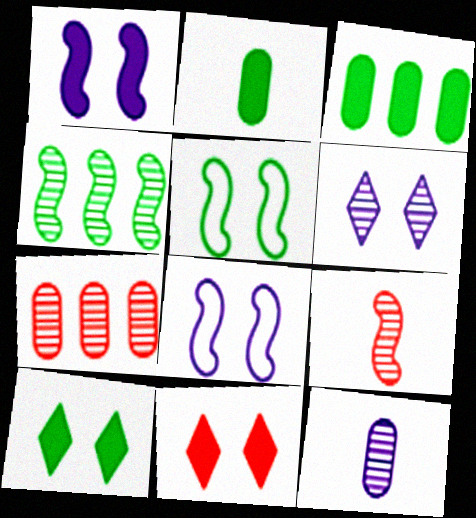[]